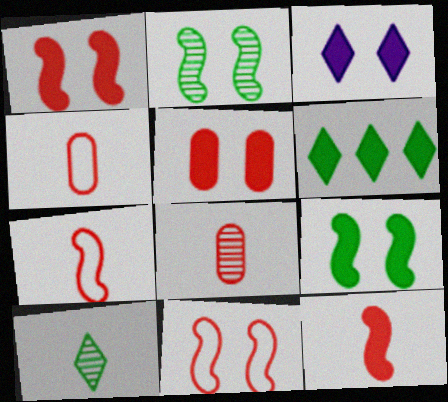[[3, 5, 9]]